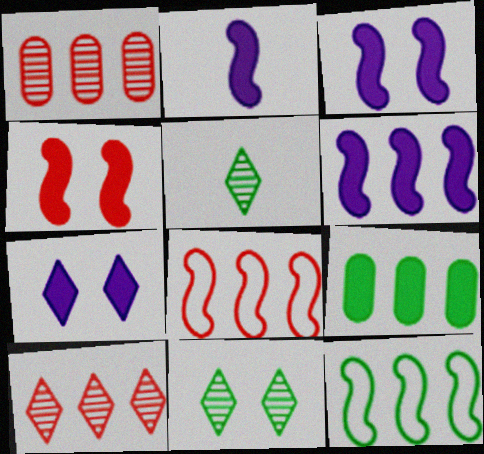[[2, 3, 6]]